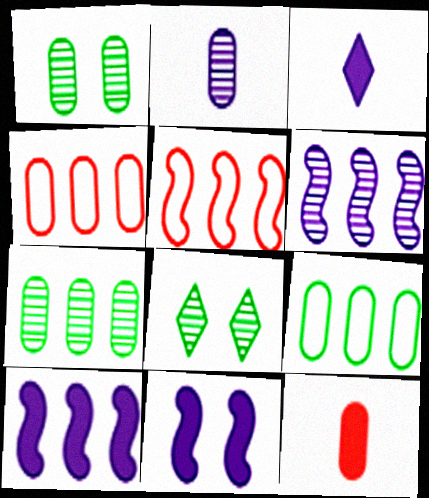[[1, 3, 5]]